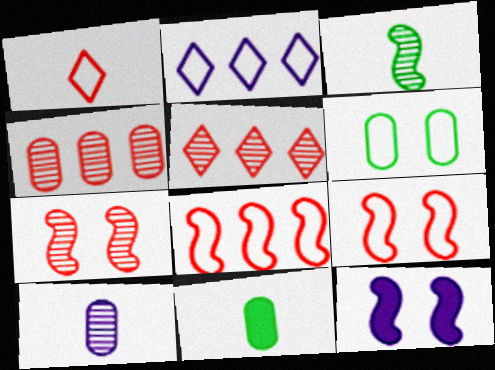[[2, 7, 11], 
[2, 10, 12], 
[3, 8, 12]]